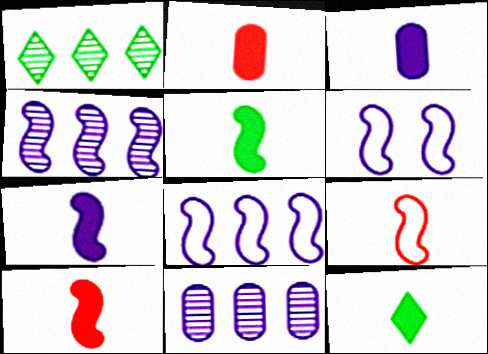[[1, 2, 6], 
[2, 7, 12], 
[3, 10, 12], 
[4, 6, 7], 
[5, 7, 10]]